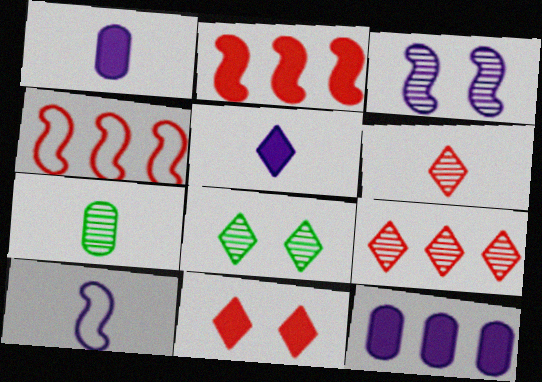[[1, 4, 8], 
[3, 7, 9]]